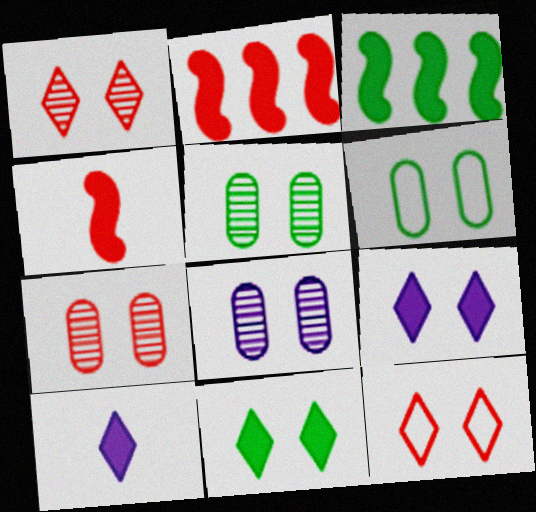[[5, 7, 8]]